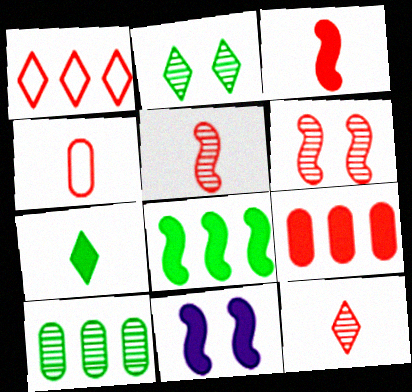[[3, 4, 12], 
[3, 8, 11], 
[7, 9, 11]]